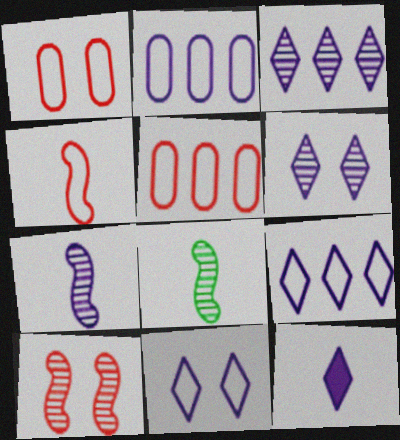[[3, 11, 12], 
[6, 9, 12]]